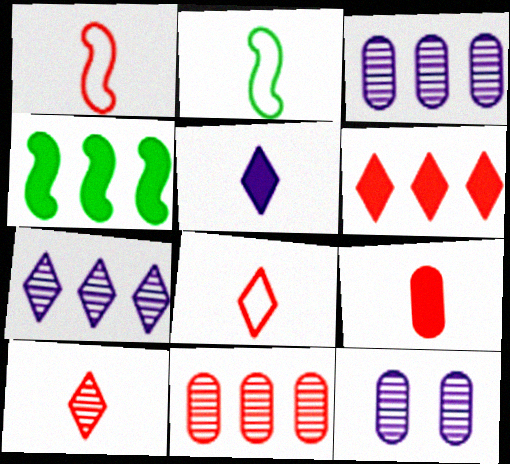[[1, 9, 10], 
[2, 6, 12], 
[4, 8, 12]]